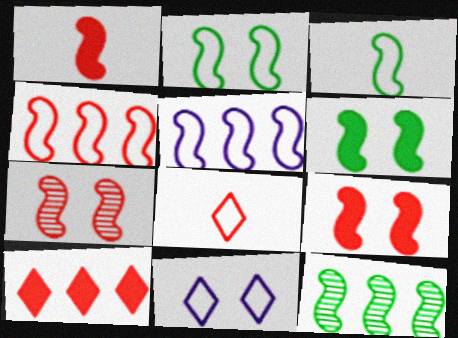[[1, 4, 7], 
[3, 6, 12]]